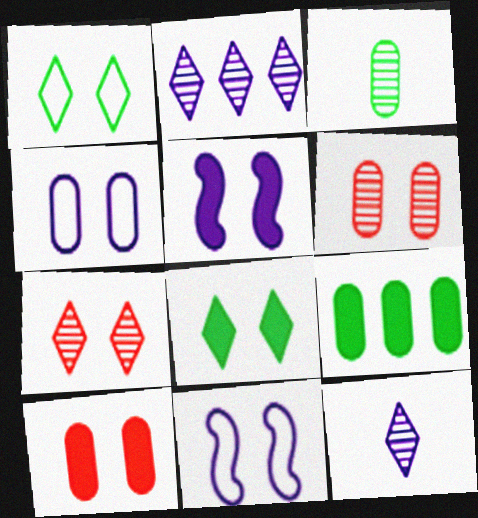[[1, 5, 6], 
[5, 8, 10], 
[6, 8, 11]]